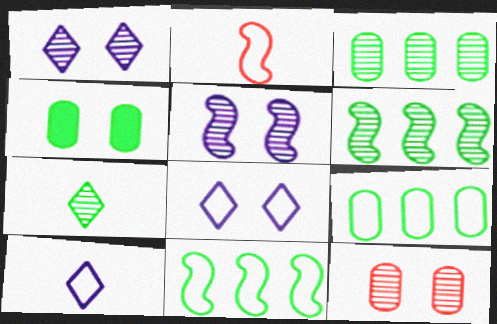[[2, 8, 9], 
[4, 7, 11]]